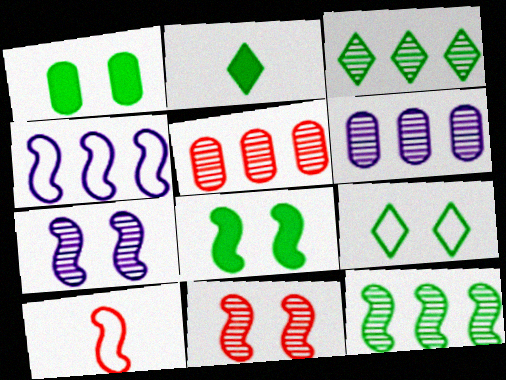[[2, 3, 9]]